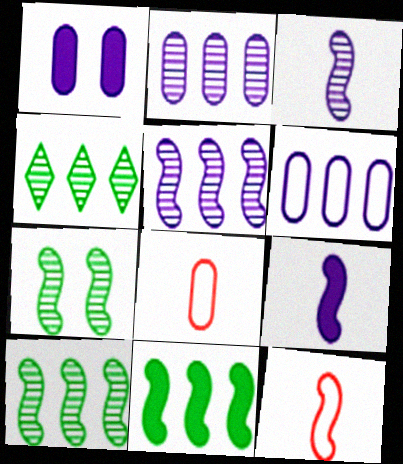[[1, 4, 12]]